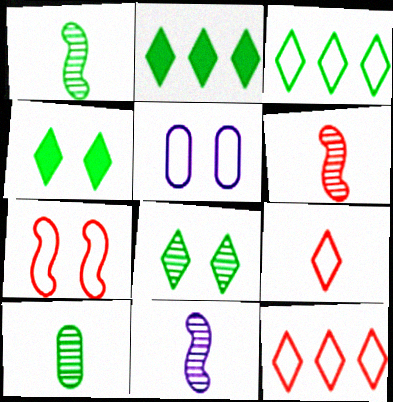[[1, 6, 11], 
[2, 5, 6]]